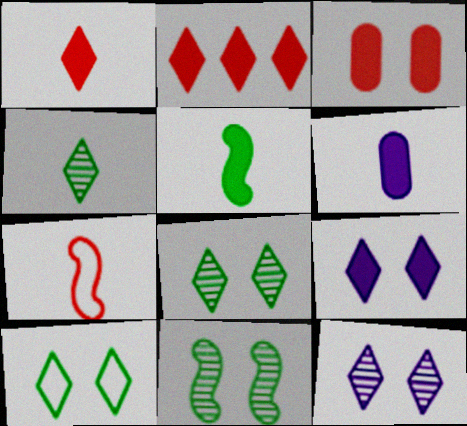[[1, 5, 6], 
[4, 6, 7]]